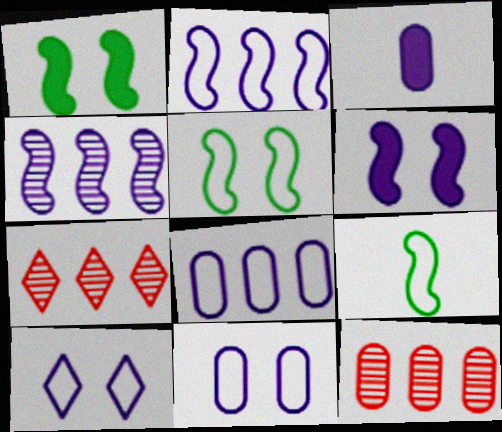[[3, 4, 10], 
[3, 5, 7]]